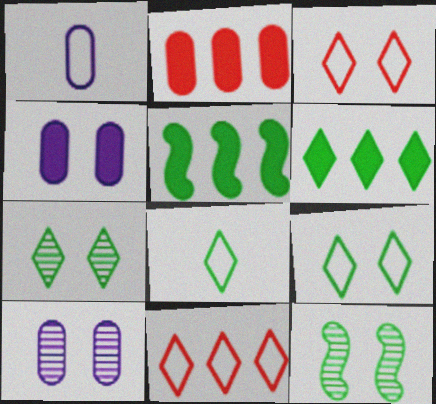[[3, 4, 12], 
[6, 7, 8]]